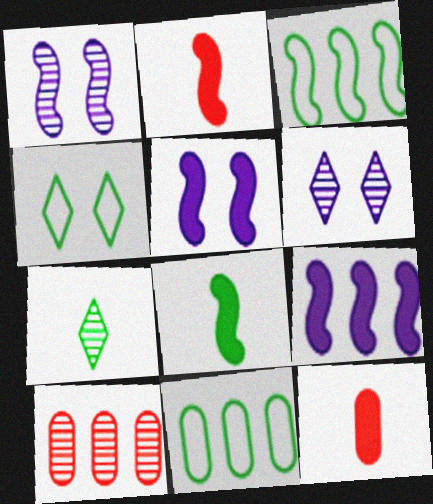[[1, 2, 3], 
[1, 7, 10], 
[2, 6, 11], 
[3, 6, 12]]